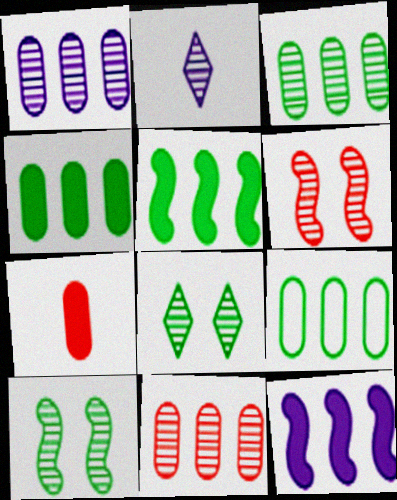[[1, 3, 11], 
[2, 3, 6], 
[2, 10, 11], 
[3, 4, 9]]